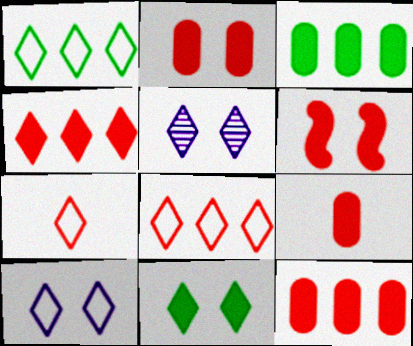[[1, 7, 10], 
[2, 9, 12], 
[4, 6, 9]]